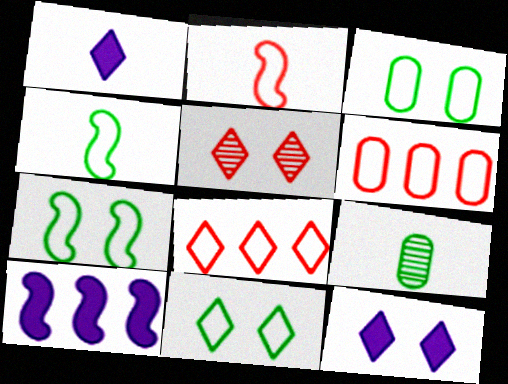[[1, 2, 9], 
[3, 7, 11], 
[5, 11, 12]]